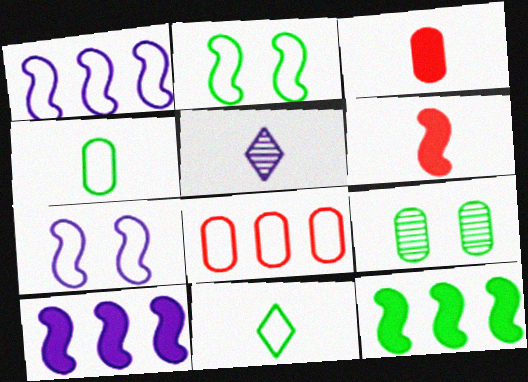[[4, 5, 6], 
[7, 8, 11], 
[9, 11, 12]]